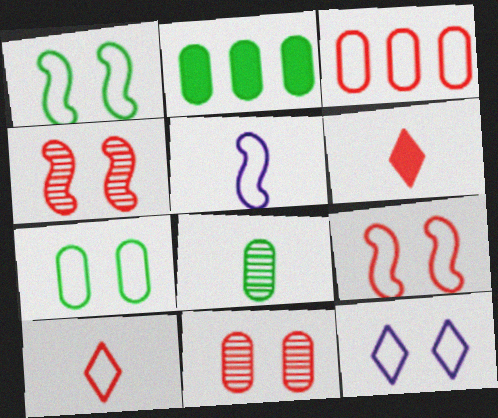[[2, 7, 8], 
[3, 4, 6], 
[3, 9, 10], 
[5, 6, 8], 
[7, 9, 12]]